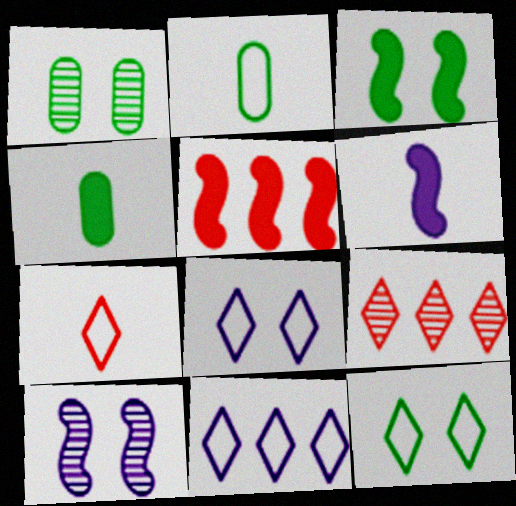[[1, 3, 12], 
[3, 5, 6], 
[7, 11, 12]]